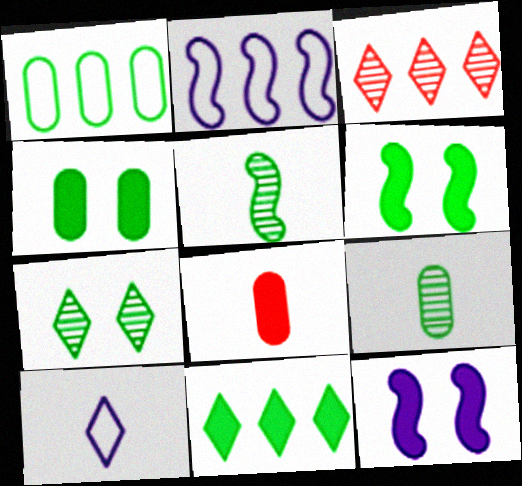[[1, 4, 9], 
[2, 7, 8], 
[5, 8, 10], 
[8, 11, 12]]